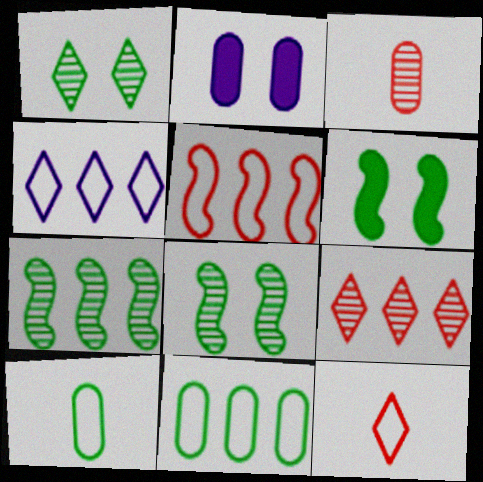[[2, 3, 11], 
[2, 7, 12], 
[3, 4, 6], 
[4, 5, 11]]